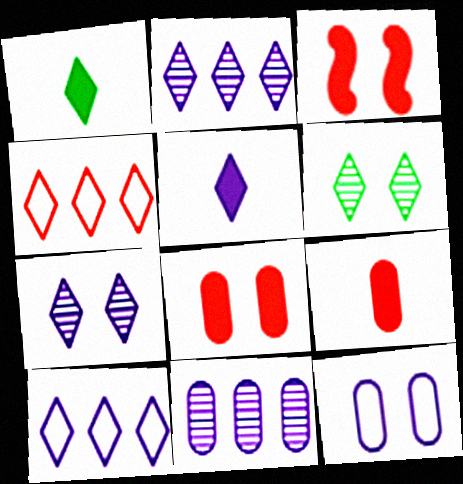[[1, 4, 7], 
[3, 6, 12], 
[4, 5, 6], 
[5, 7, 10]]